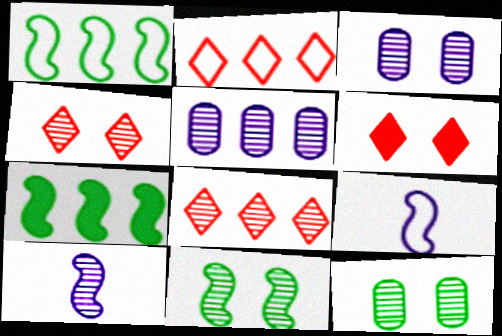[[2, 5, 7], 
[3, 4, 11], 
[8, 10, 12]]